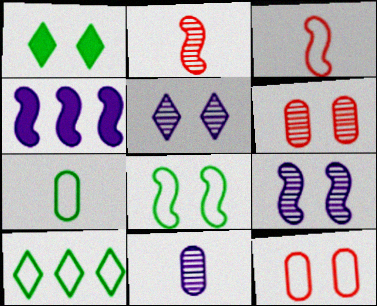[[1, 9, 12], 
[2, 4, 8], 
[7, 8, 10]]